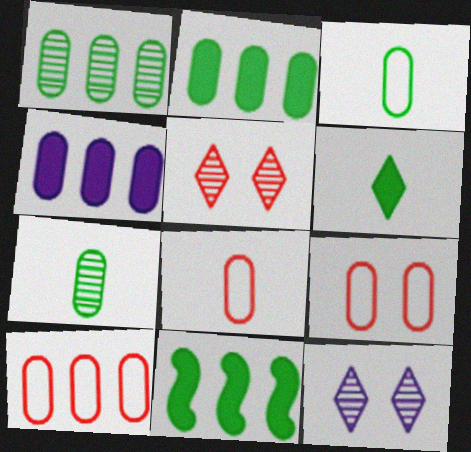[[1, 4, 10], 
[4, 7, 9], 
[8, 9, 10], 
[8, 11, 12]]